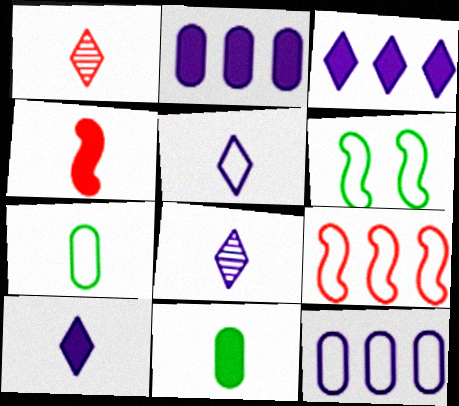[[1, 2, 6], 
[4, 7, 8], 
[4, 10, 11], 
[5, 8, 10]]